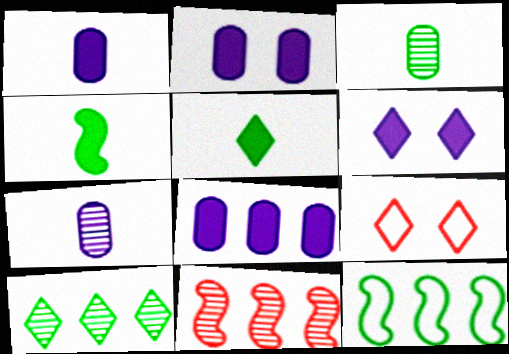[[1, 2, 8]]